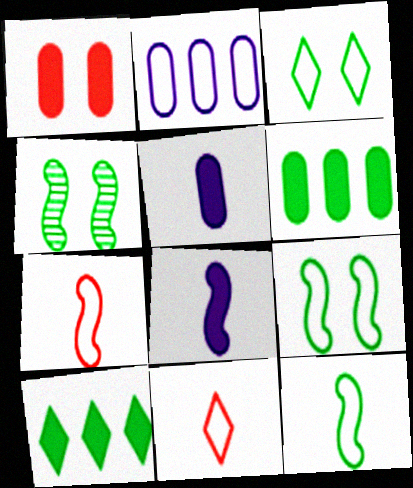[[1, 5, 6], 
[1, 8, 10], 
[2, 3, 7], 
[2, 9, 11]]